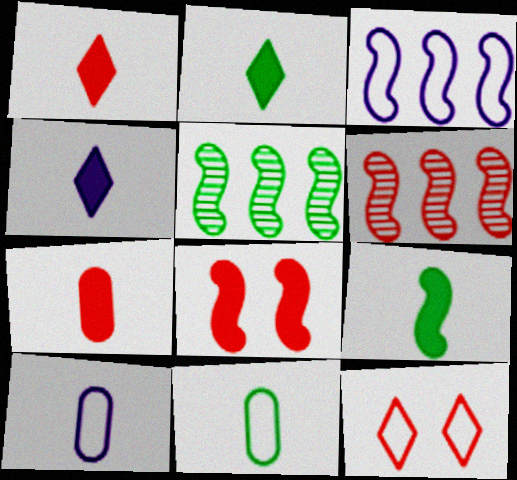[[1, 2, 4], 
[3, 11, 12], 
[4, 7, 9], 
[6, 7, 12]]